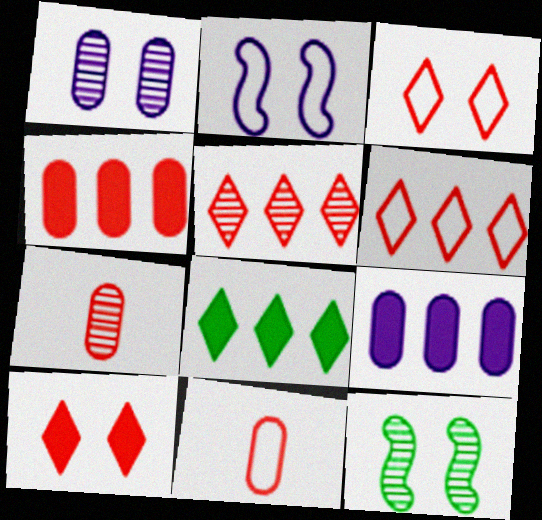[[2, 7, 8]]